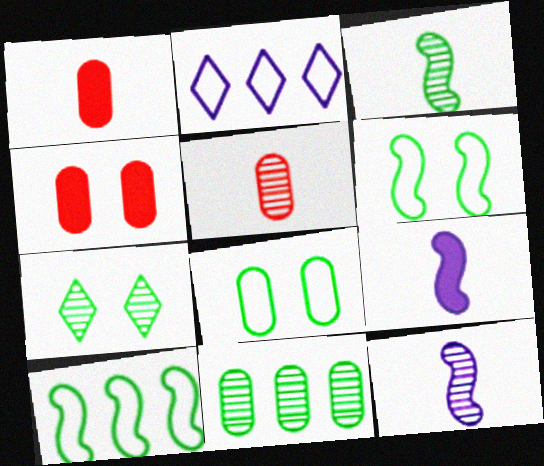[[2, 3, 4], 
[3, 7, 11]]